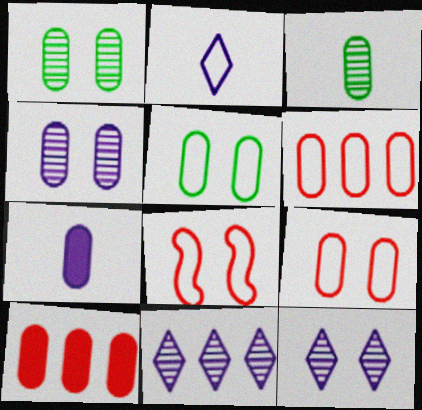[[1, 6, 7]]